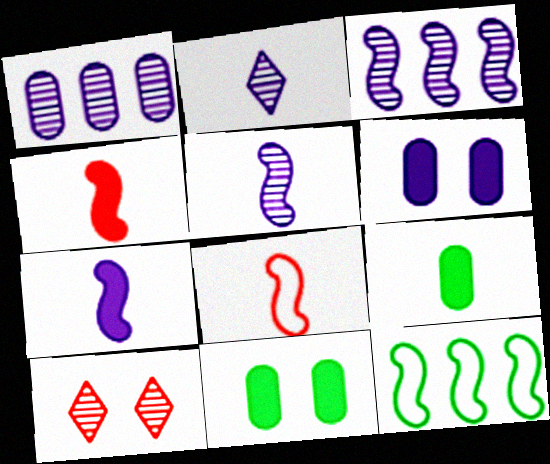[[2, 8, 9]]